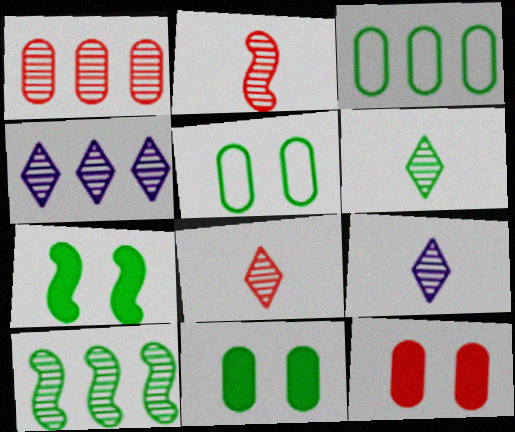[[1, 4, 10], 
[3, 6, 7], 
[6, 8, 9]]